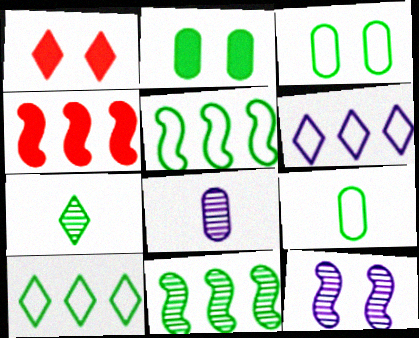[[1, 3, 12], 
[1, 5, 8], 
[1, 6, 7], 
[2, 5, 7]]